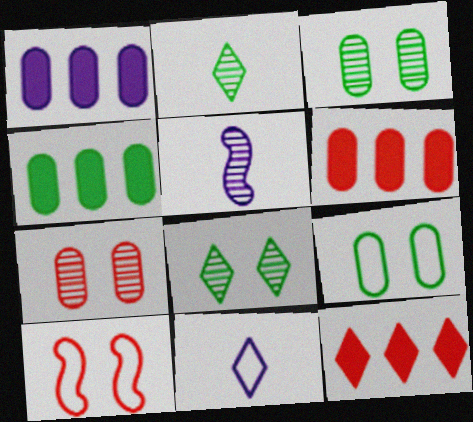[[1, 2, 10], 
[1, 4, 6], 
[5, 9, 12], 
[8, 11, 12]]